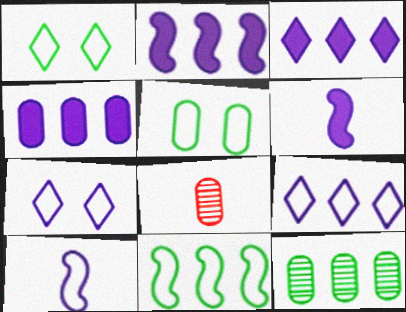[[1, 2, 8], 
[2, 3, 4], 
[4, 5, 8]]